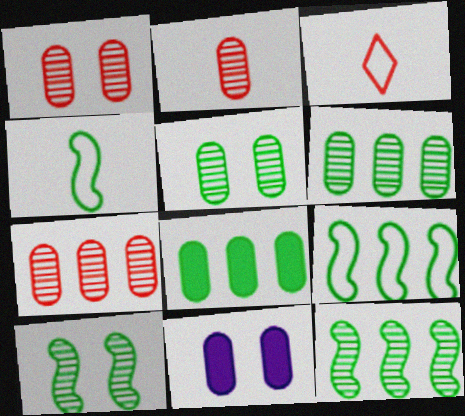[[1, 2, 7], 
[3, 11, 12]]